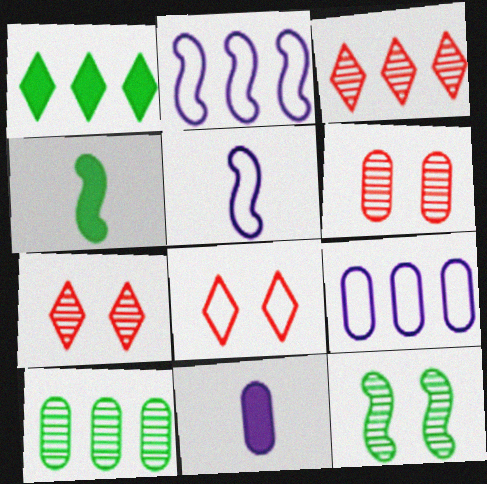[[1, 5, 6], 
[4, 7, 9]]